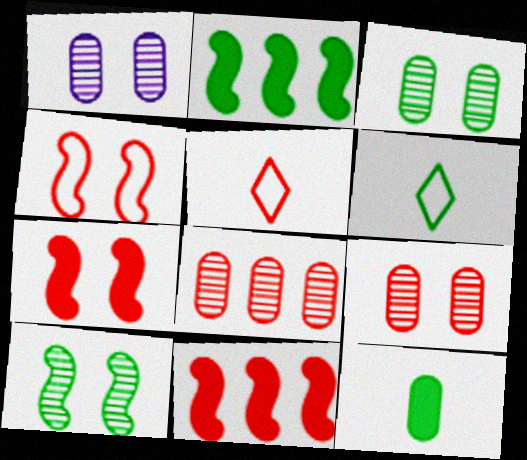[[1, 2, 5], 
[1, 3, 9], 
[1, 6, 11], 
[2, 3, 6], 
[5, 7, 8], 
[5, 9, 11]]